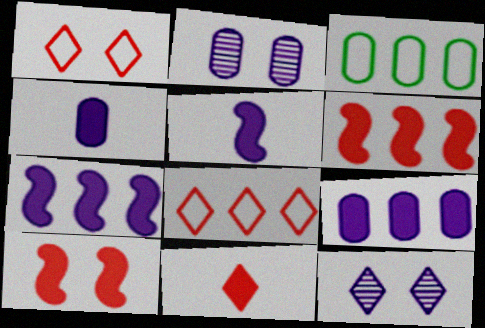[]